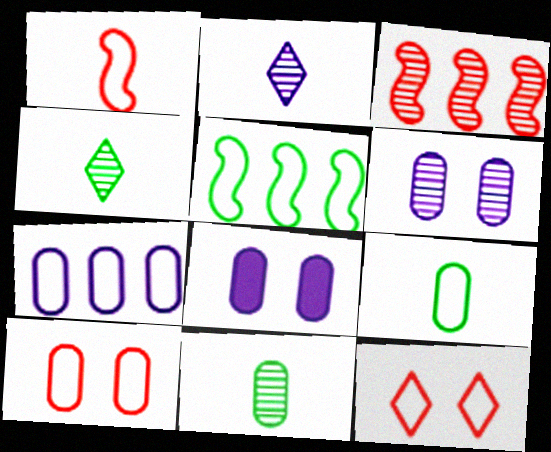[[3, 4, 6], 
[7, 9, 10]]